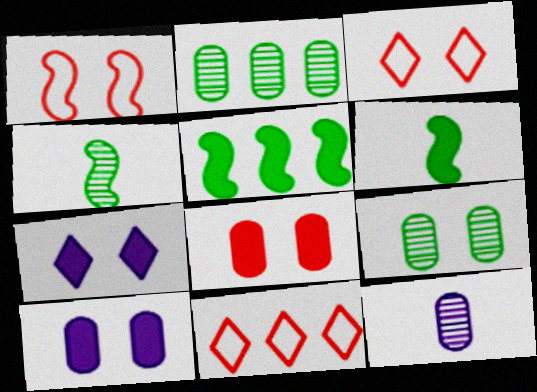[[1, 7, 9], 
[3, 5, 12], 
[4, 10, 11]]